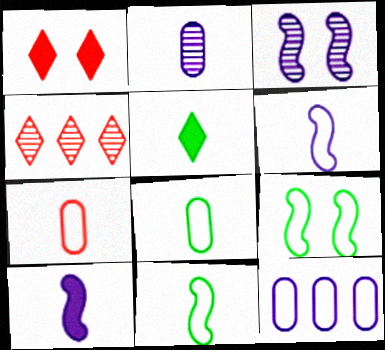[]